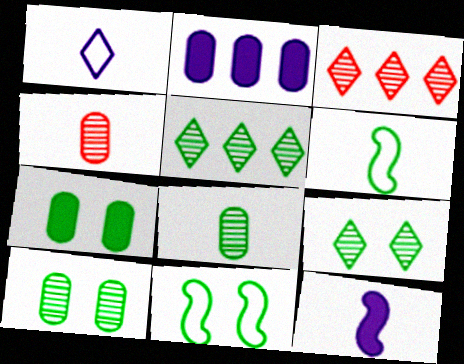[[5, 6, 7], 
[7, 9, 11]]